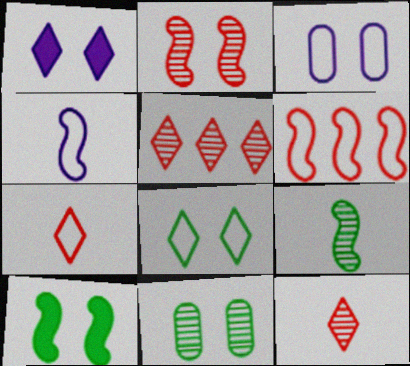[[8, 10, 11]]